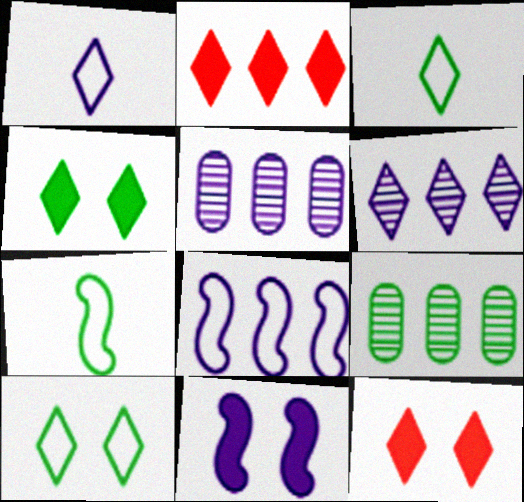[[1, 5, 11], 
[2, 8, 9], 
[3, 6, 12], 
[4, 7, 9], 
[5, 7, 12]]